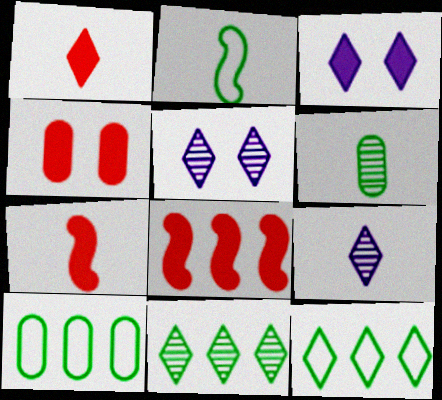[[1, 4, 8], 
[1, 5, 12], 
[5, 7, 10]]